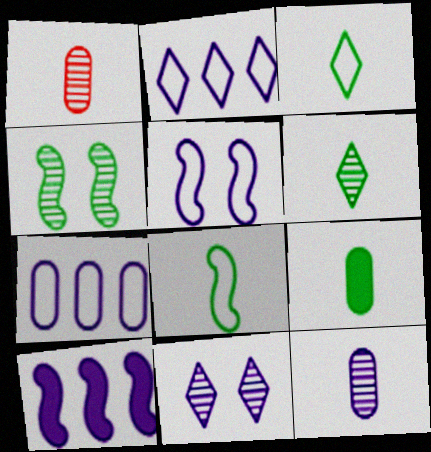[[6, 8, 9]]